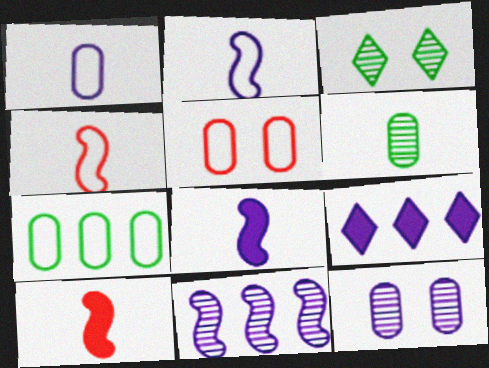[[1, 5, 7], 
[2, 9, 12]]